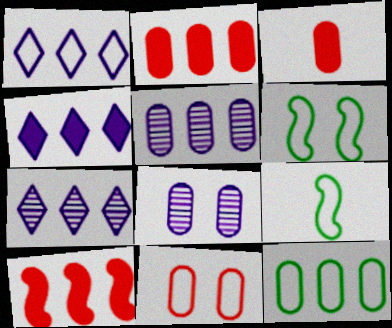[[1, 4, 7], 
[1, 9, 11], 
[2, 5, 12], 
[3, 6, 7], 
[3, 8, 12], 
[7, 10, 12]]